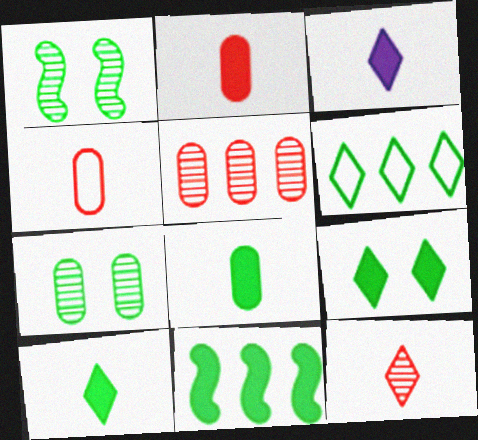[[1, 6, 8], 
[8, 9, 11]]